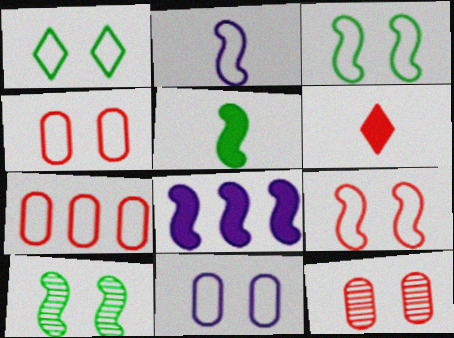[[1, 2, 7], 
[1, 9, 11]]